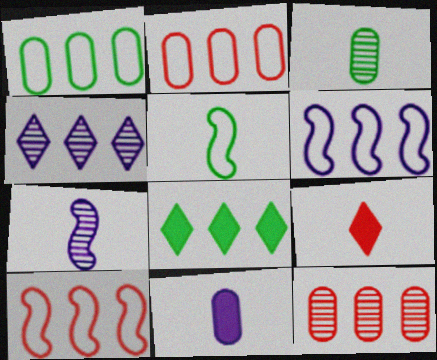[[6, 8, 12]]